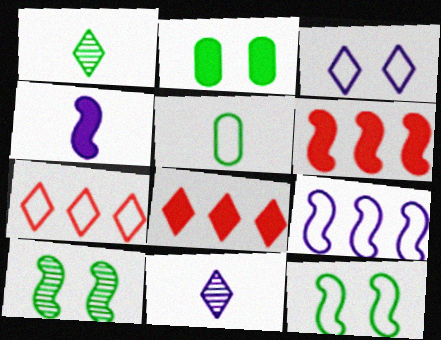[[1, 3, 8], 
[2, 4, 8]]